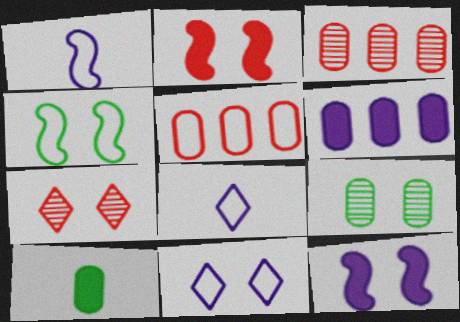[[2, 9, 11], 
[4, 5, 8]]